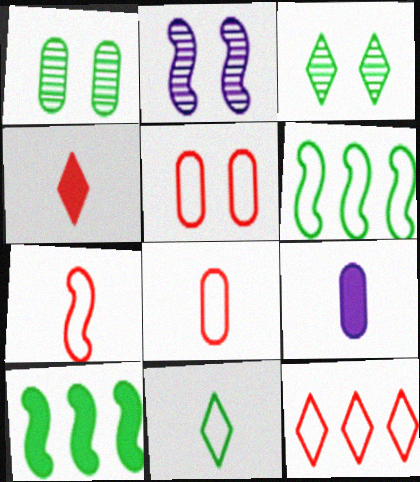[[1, 10, 11], 
[2, 7, 10], 
[5, 7, 12]]